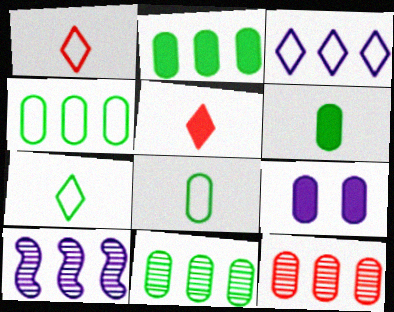[[2, 4, 11], 
[8, 9, 12]]